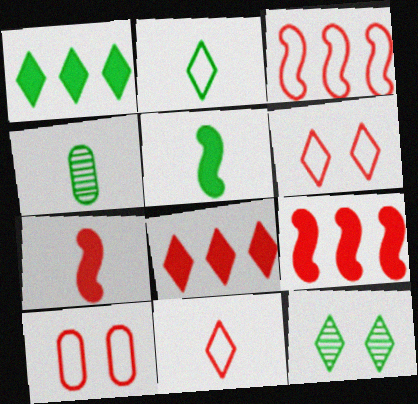[[1, 2, 12], 
[2, 4, 5], 
[3, 10, 11]]